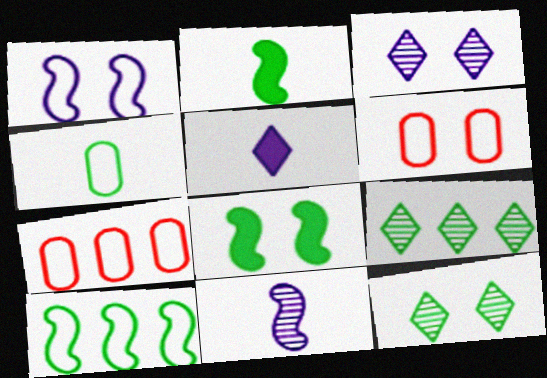[[2, 3, 7], 
[3, 6, 8], 
[4, 8, 9]]